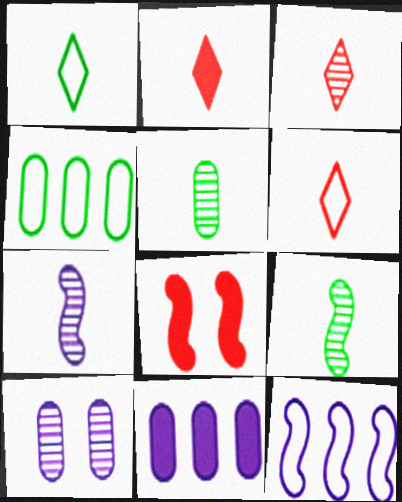[[2, 3, 6], 
[3, 5, 7], 
[8, 9, 12]]